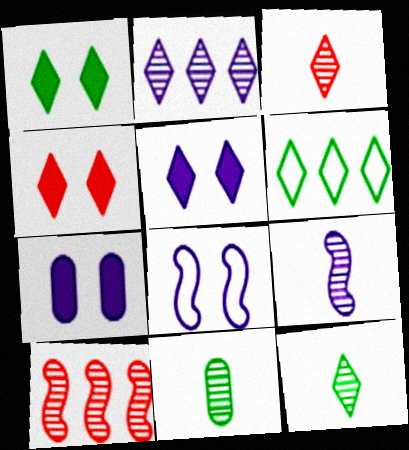[[1, 4, 5], 
[1, 6, 12], 
[3, 5, 6], 
[3, 9, 11]]